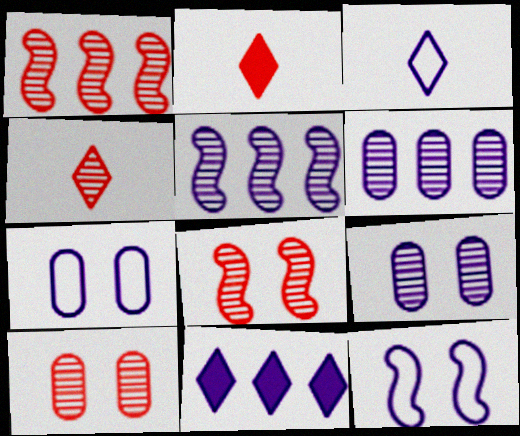[[1, 4, 10]]